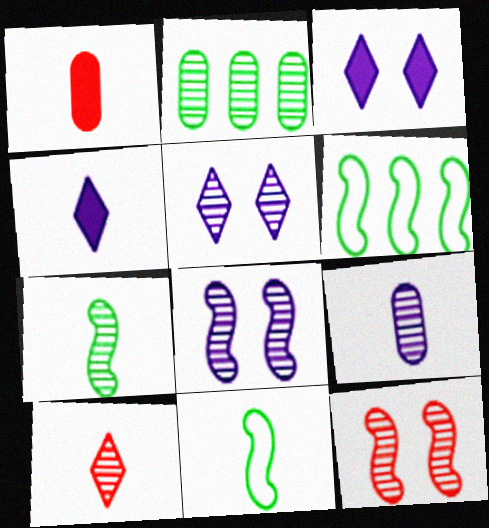[[1, 5, 6], 
[2, 8, 10], 
[7, 9, 10]]